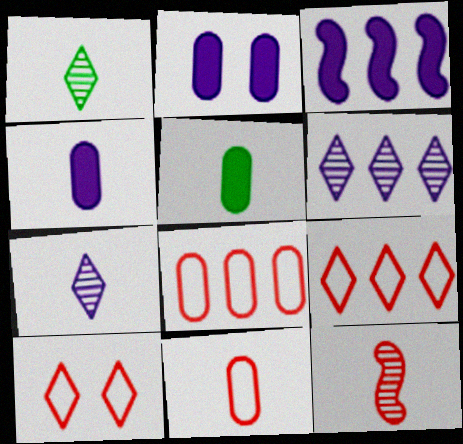[]